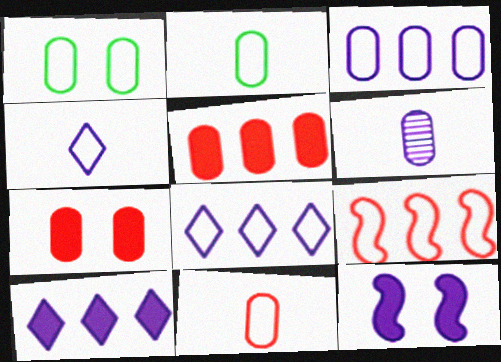[[1, 3, 11], 
[1, 4, 9], 
[1, 5, 6], 
[6, 8, 12]]